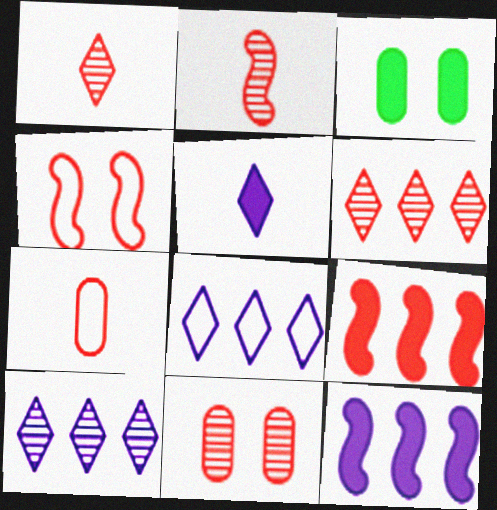[[2, 3, 8], 
[2, 4, 9], 
[2, 6, 11], 
[3, 5, 9]]